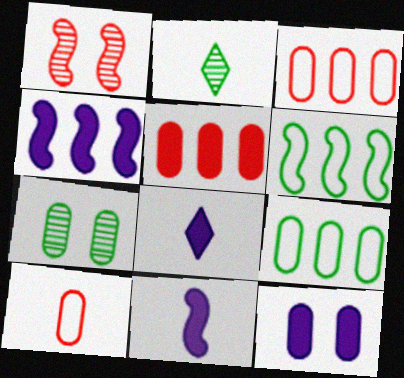[[1, 6, 11], 
[1, 8, 9], 
[2, 10, 11], 
[4, 8, 12]]